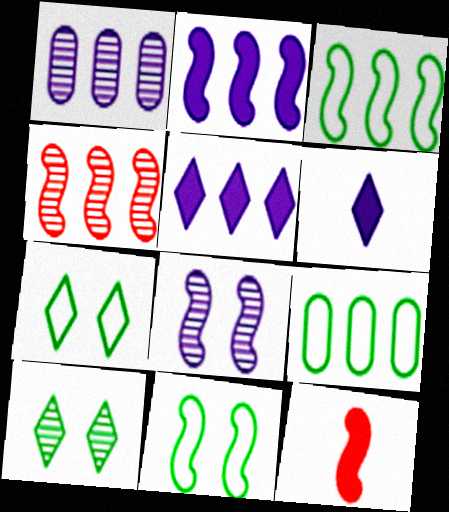[[1, 7, 12], 
[2, 3, 4], 
[3, 8, 12], 
[4, 5, 9]]